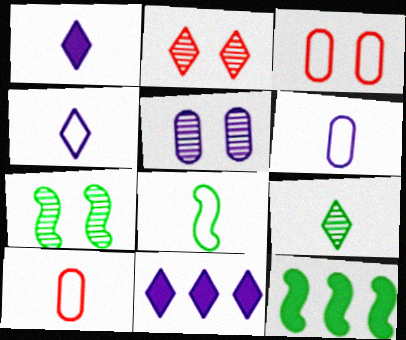[[2, 5, 7], 
[2, 6, 12], 
[4, 8, 10], 
[7, 8, 12], 
[7, 10, 11]]